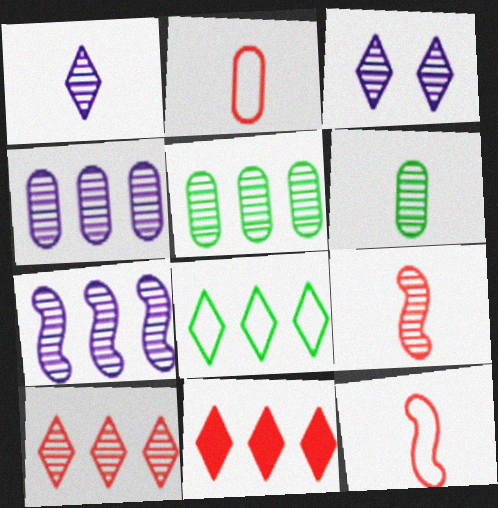[[1, 6, 9], 
[3, 5, 9], 
[5, 7, 10]]